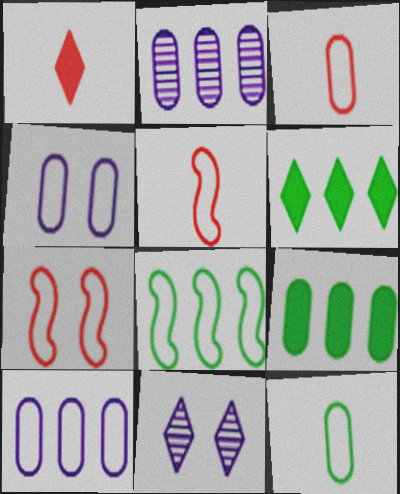[[5, 9, 11]]